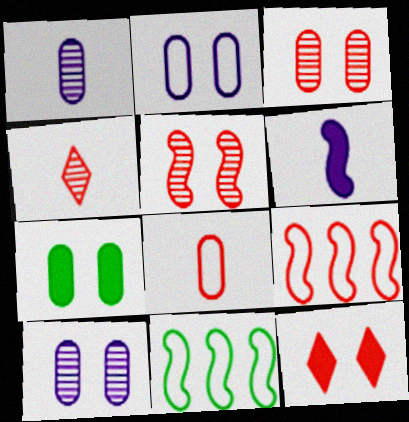[[1, 11, 12], 
[2, 3, 7], 
[5, 6, 11]]